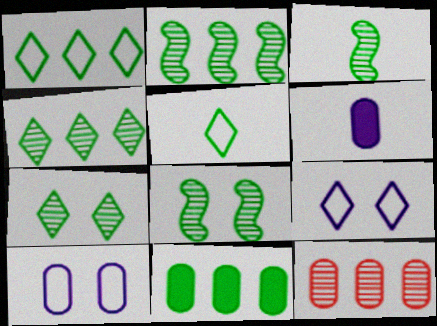[[1, 2, 11], 
[2, 3, 8], 
[5, 8, 11]]